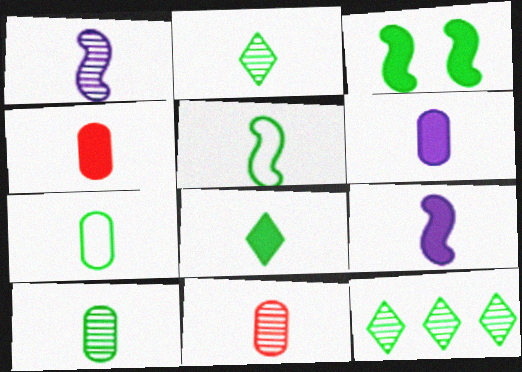[[1, 2, 11], 
[3, 7, 12], 
[4, 8, 9], 
[5, 8, 10], 
[6, 7, 11]]